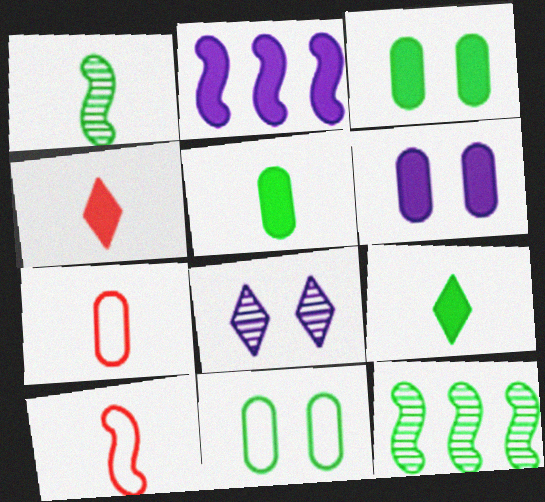[[2, 3, 4], 
[9, 11, 12]]